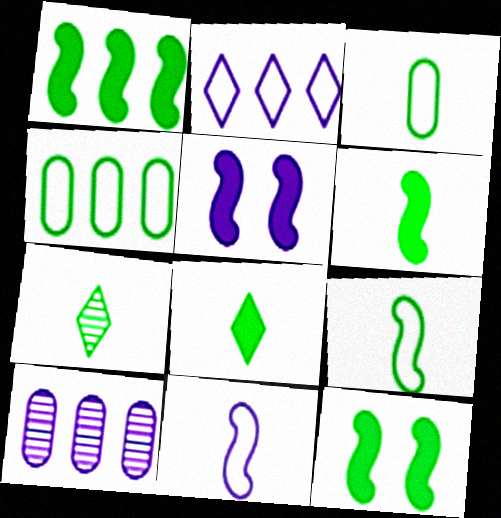[[1, 6, 12], 
[3, 6, 7], 
[4, 7, 12]]